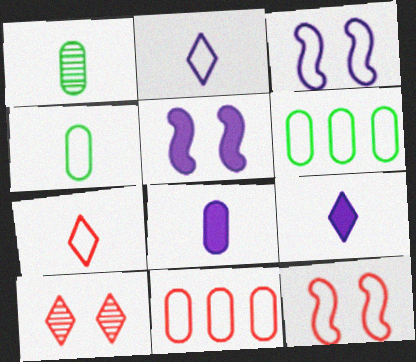[[2, 6, 12], 
[3, 6, 7], 
[7, 11, 12]]